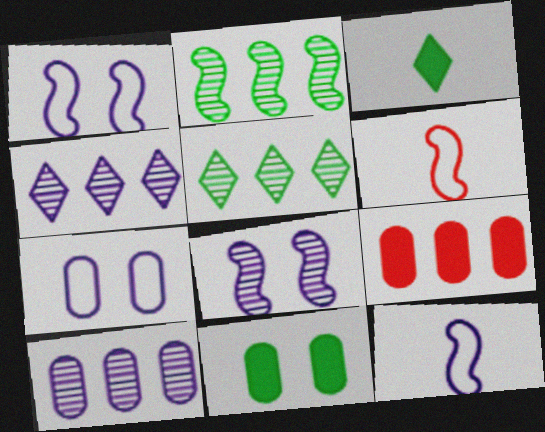[[4, 6, 11]]